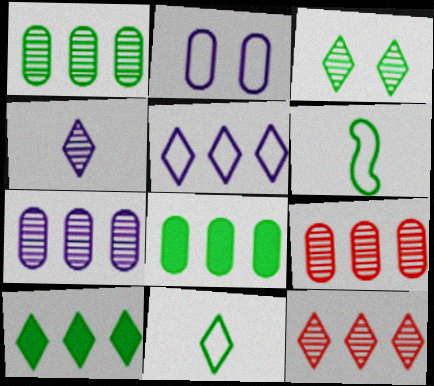[[1, 7, 9], 
[3, 4, 12], 
[3, 6, 8], 
[3, 10, 11], 
[5, 10, 12]]